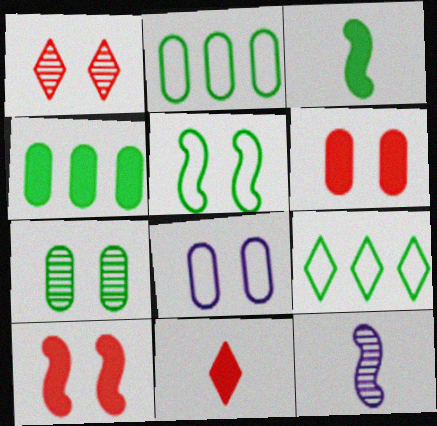[[3, 7, 9], 
[6, 7, 8], 
[6, 9, 12]]